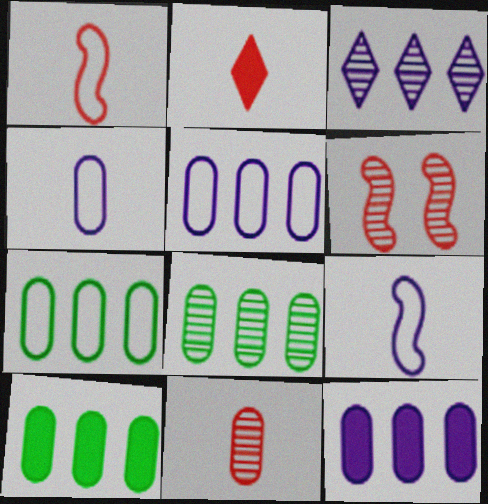[[1, 2, 11], 
[7, 8, 10]]